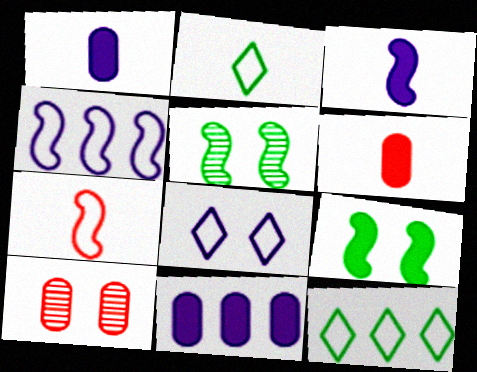[[3, 10, 12], 
[8, 9, 10]]